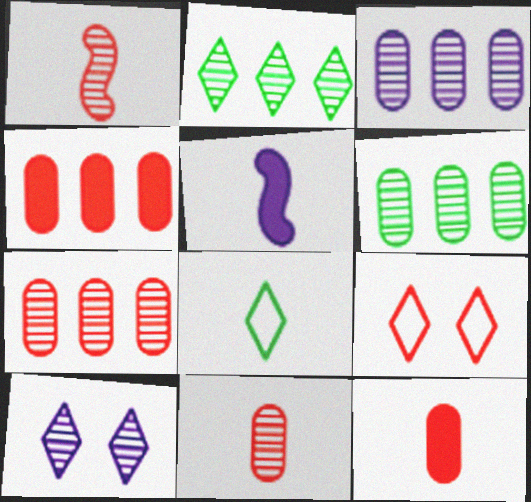[[1, 4, 9], 
[1, 6, 10], 
[3, 6, 7], 
[5, 6, 9], 
[5, 8, 11]]